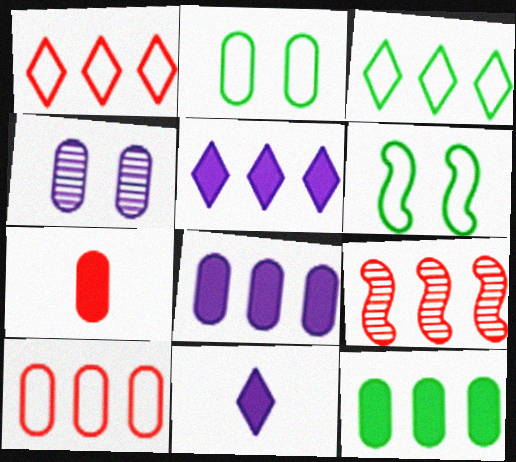[[2, 9, 11], 
[3, 8, 9]]